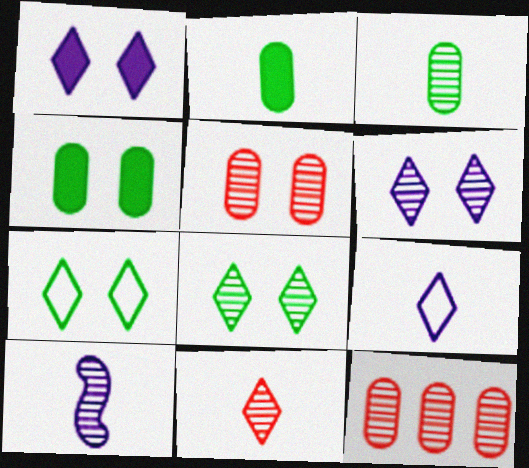[[3, 10, 11], 
[8, 10, 12]]